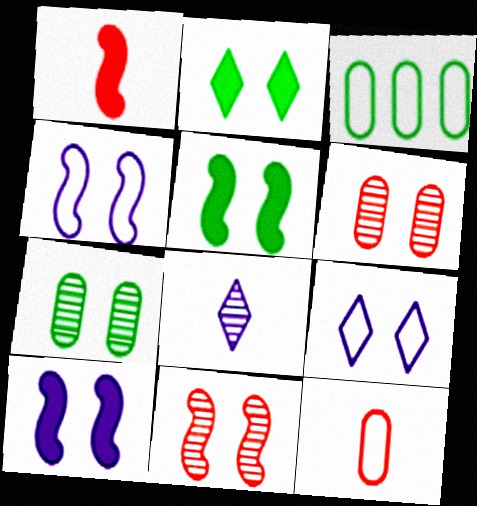[[2, 4, 6], 
[4, 5, 11], 
[5, 6, 9]]